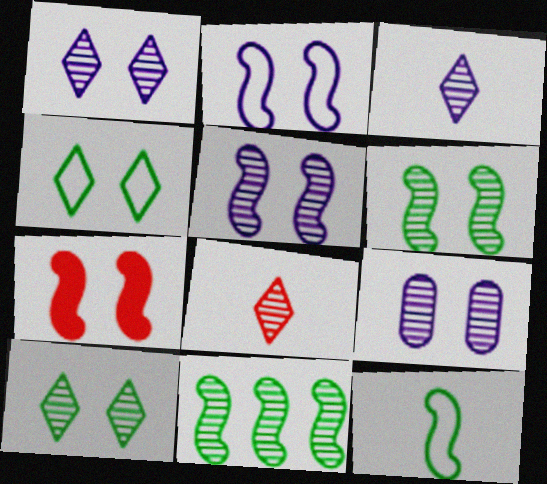[[1, 5, 9], 
[2, 6, 7], 
[4, 7, 9], 
[8, 9, 11]]